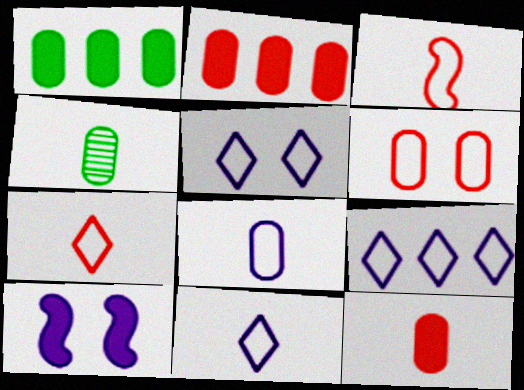[[4, 8, 12], 
[5, 9, 11]]